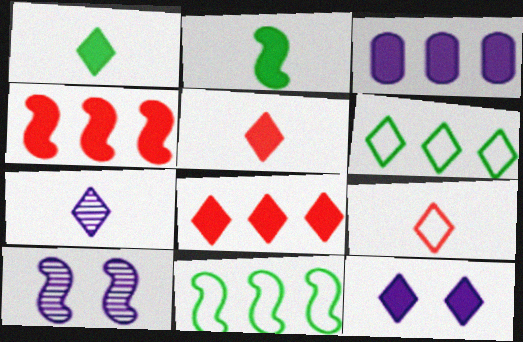[[1, 7, 9], 
[1, 8, 12]]